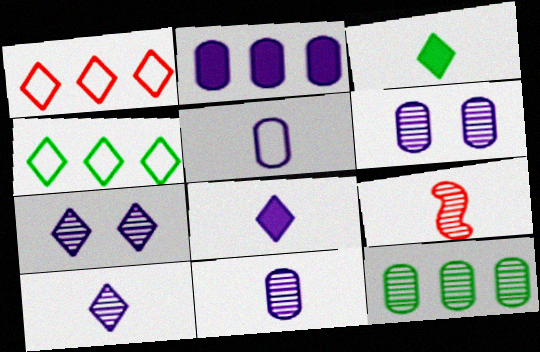[[1, 3, 7], 
[2, 5, 6], 
[3, 5, 9], 
[7, 9, 12]]